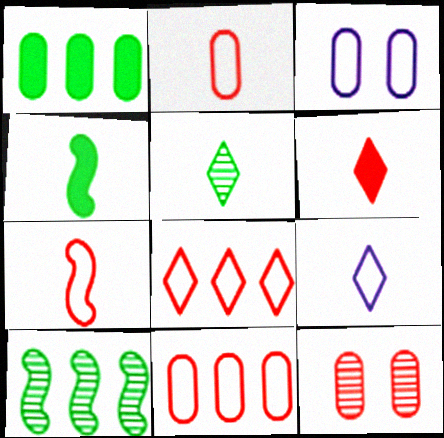[[3, 6, 10], 
[5, 6, 9]]